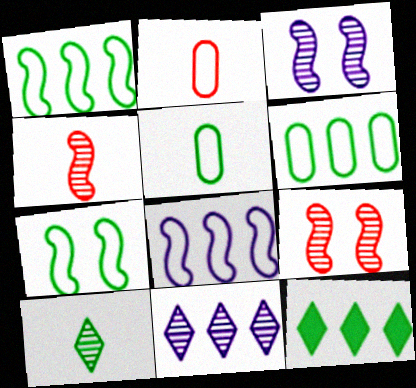[[2, 3, 12]]